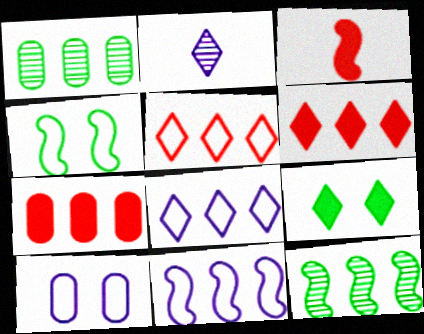[[1, 6, 11], 
[2, 4, 7], 
[2, 5, 9], 
[7, 8, 12]]